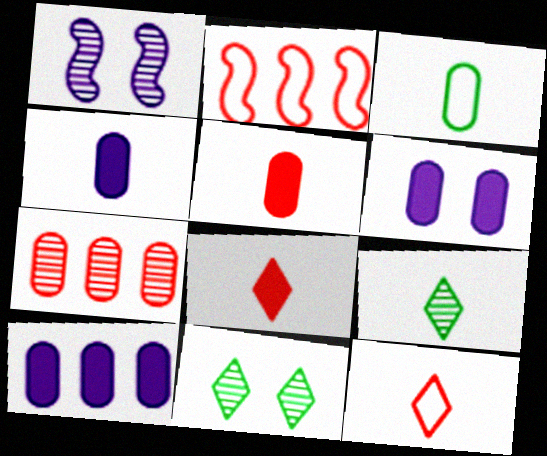[[1, 7, 9], 
[2, 4, 11], 
[2, 6, 9], 
[3, 6, 7], 
[4, 6, 10]]